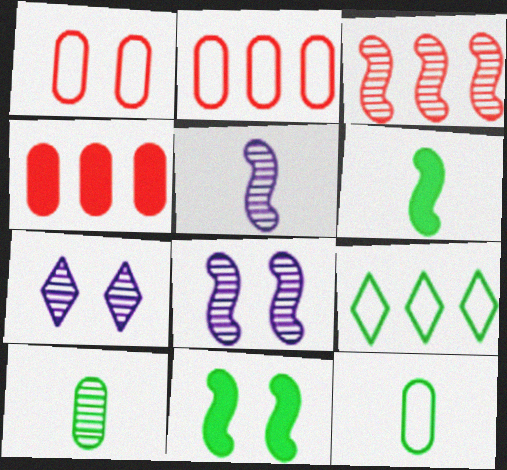[[1, 7, 11], 
[2, 6, 7], 
[3, 7, 10], 
[9, 10, 11]]